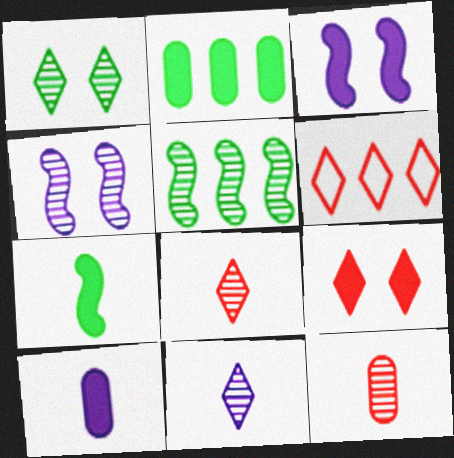[[6, 8, 9]]